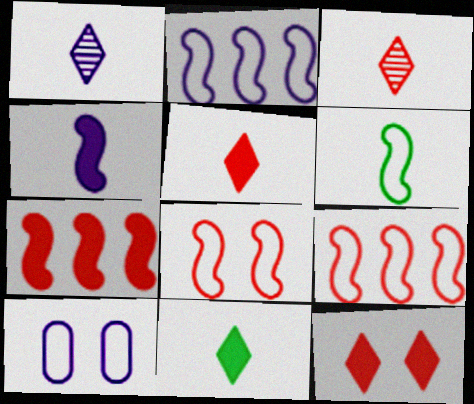[[2, 6, 8]]